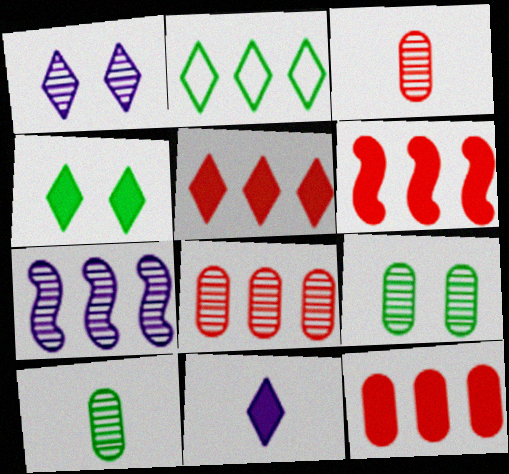[[2, 7, 12], 
[4, 5, 11], 
[5, 6, 12]]